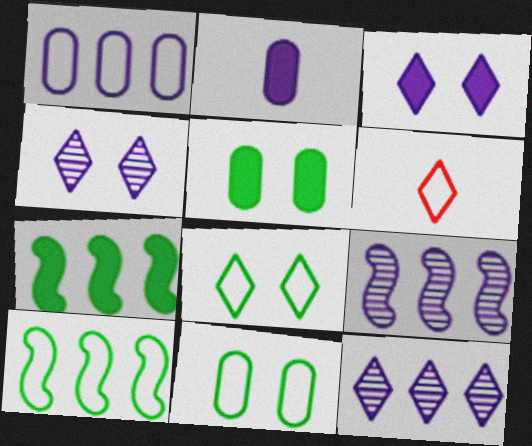[[5, 6, 9]]